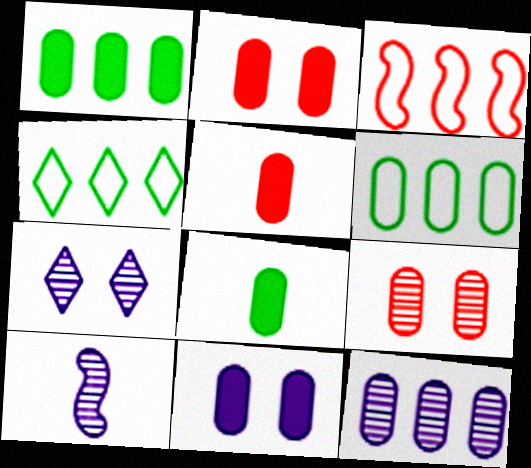[[1, 5, 11], 
[2, 4, 10], 
[3, 7, 8], 
[7, 10, 12]]